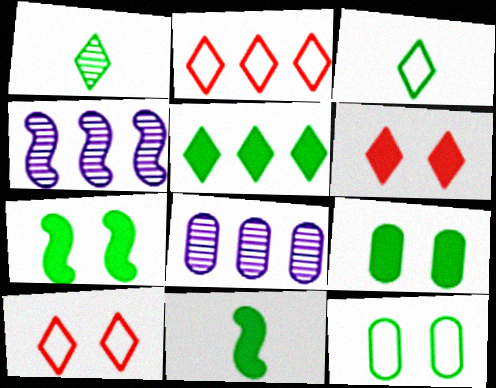[[5, 9, 11], 
[8, 10, 11]]